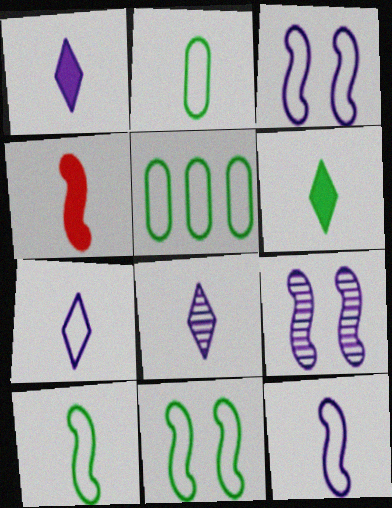[[1, 7, 8], 
[2, 4, 8]]